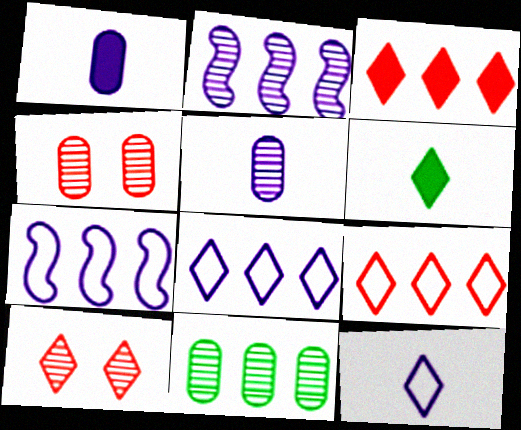[[3, 7, 11], 
[4, 5, 11], 
[4, 6, 7], 
[6, 8, 10]]